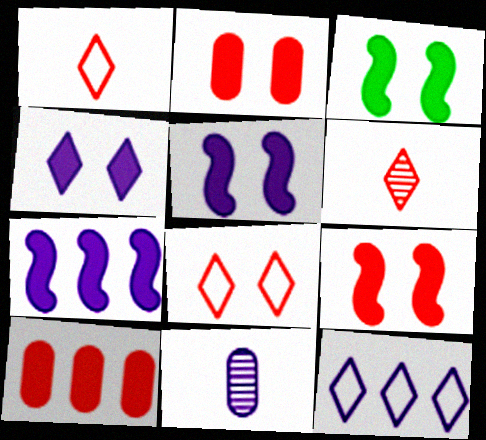[[2, 3, 4], 
[3, 5, 9], 
[5, 11, 12]]